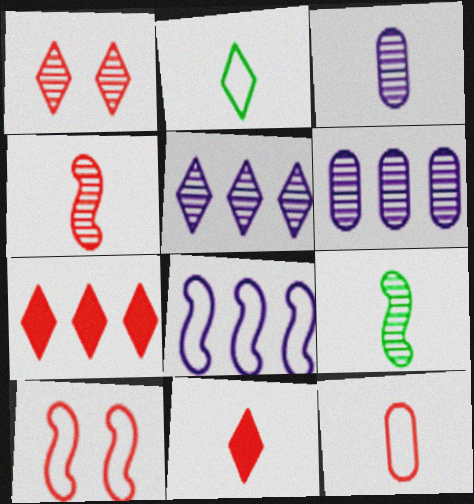[[1, 6, 9], 
[4, 11, 12]]